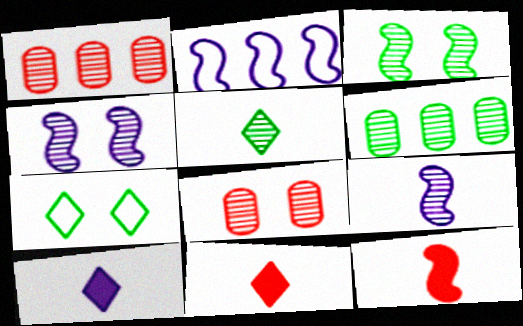[[1, 4, 5], 
[2, 3, 12], 
[3, 5, 6]]